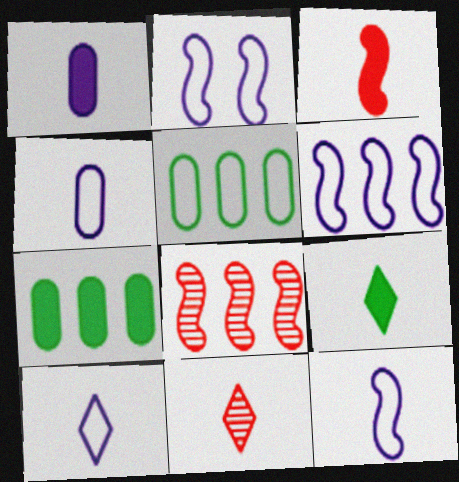[[1, 3, 9], 
[2, 6, 12], 
[2, 7, 11], 
[4, 10, 12], 
[9, 10, 11]]